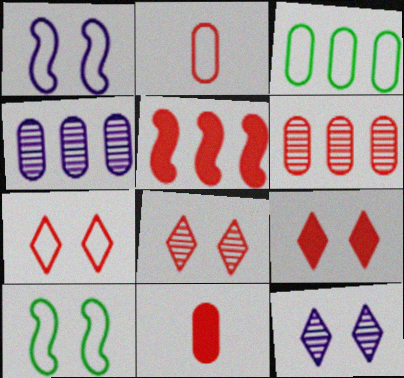[[2, 5, 8], 
[5, 9, 11], 
[7, 8, 9]]